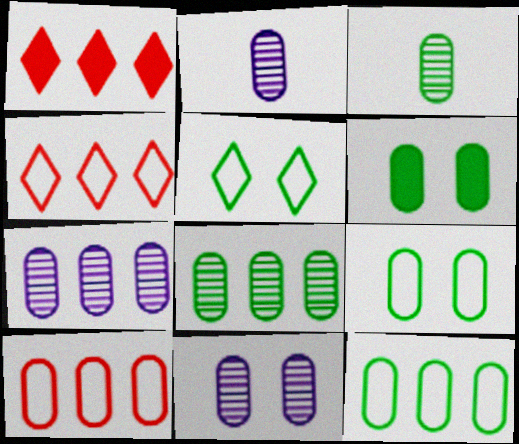[[2, 6, 10], 
[2, 7, 11], 
[3, 6, 12]]